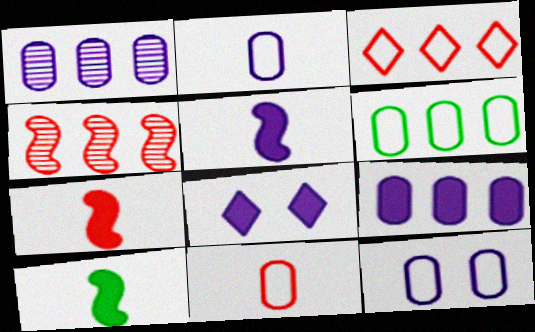[[5, 7, 10], 
[5, 8, 9], 
[6, 11, 12]]